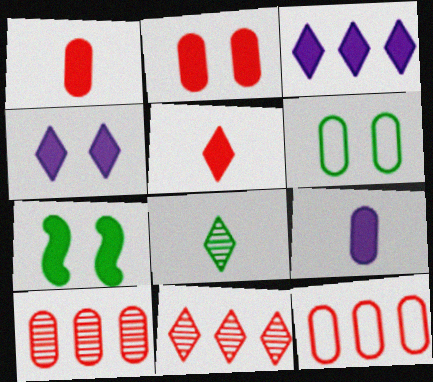[[1, 3, 7], 
[2, 4, 7], 
[6, 9, 10]]